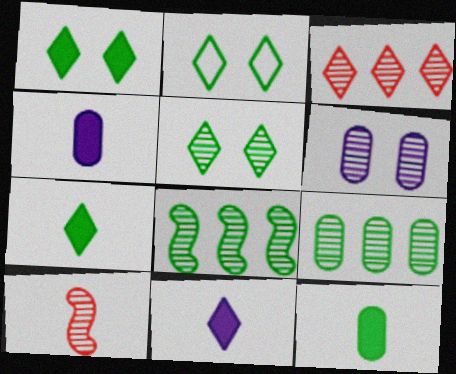[[1, 2, 5], 
[2, 3, 11], 
[2, 8, 12]]